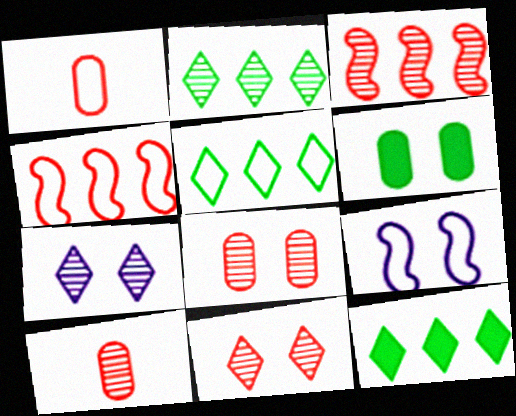[[1, 5, 9], 
[2, 5, 12], 
[3, 10, 11], 
[6, 9, 11], 
[9, 10, 12]]